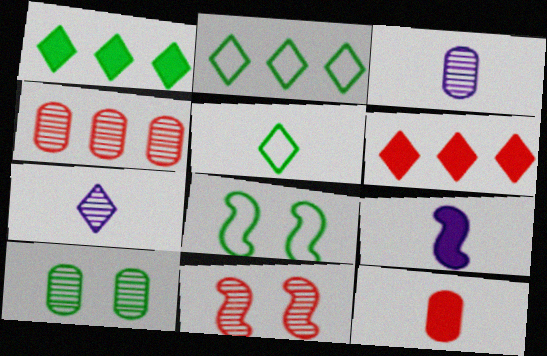[[3, 4, 10], 
[3, 6, 8]]